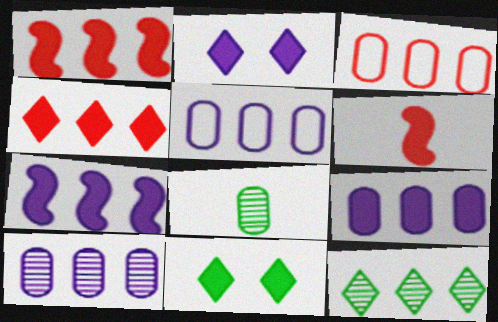[[1, 5, 12], 
[3, 7, 12], 
[5, 9, 10], 
[6, 9, 11]]